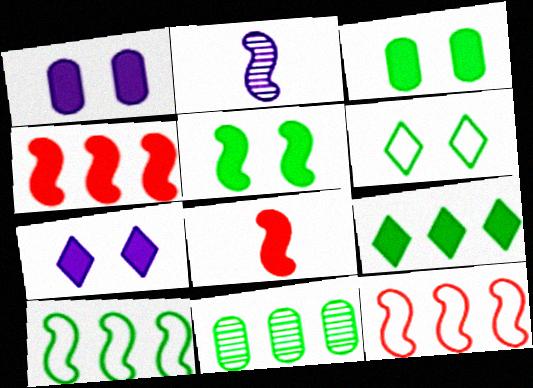[[1, 8, 9], 
[2, 5, 12], 
[9, 10, 11]]